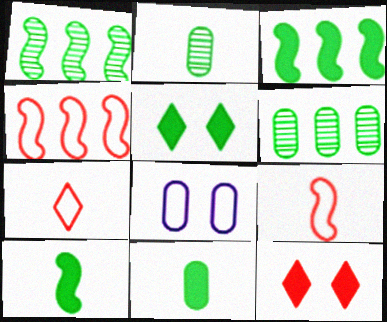[[3, 5, 11]]